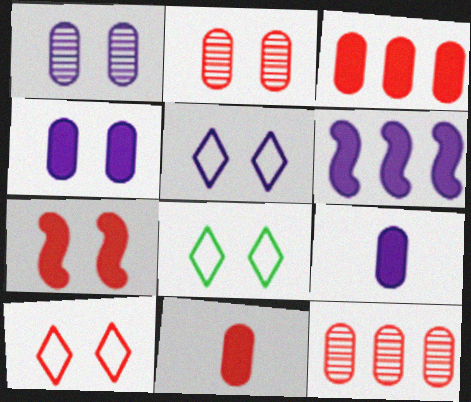[[1, 7, 8], 
[2, 7, 10], 
[5, 8, 10]]